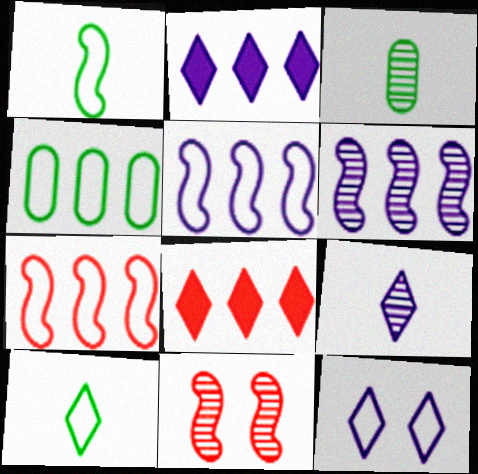[[2, 9, 12], 
[4, 6, 8]]